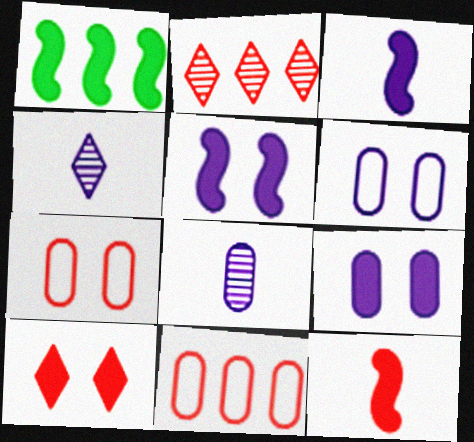[[1, 4, 7], 
[1, 5, 12], 
[2, 7, 12]]